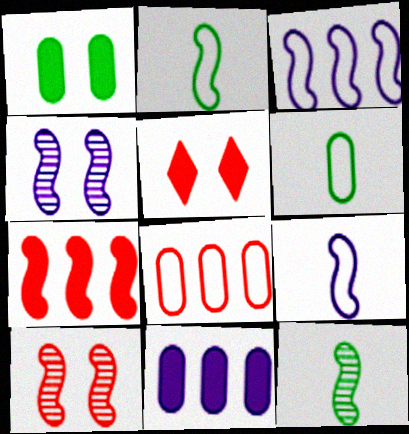[[2, 4, 7]]